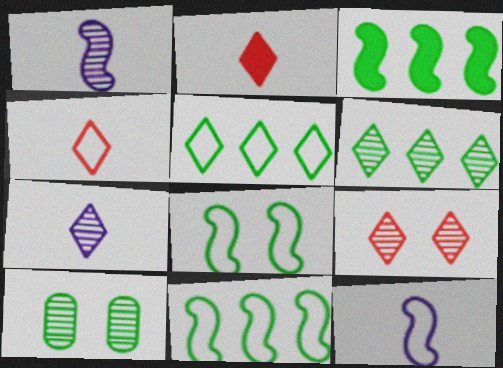[[6, 7, 9]]